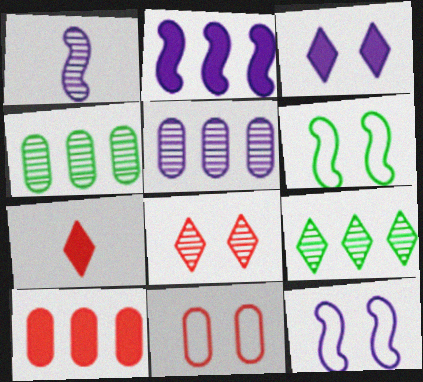[[1, 2, 12], 
[1, 4, 8], 
[4, 7, 12], 
[5, 6, 7]]